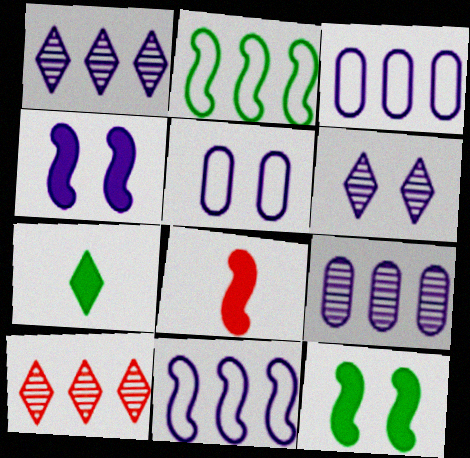[[4, 5, 6]]